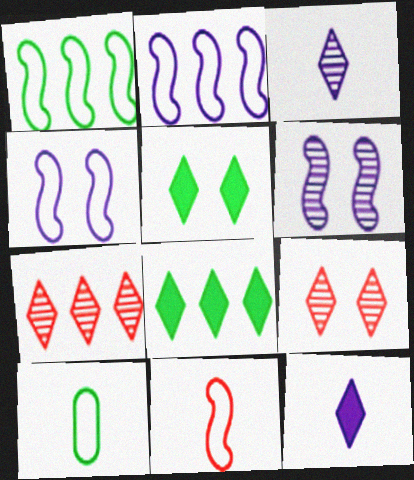[[1, 4, 11]]